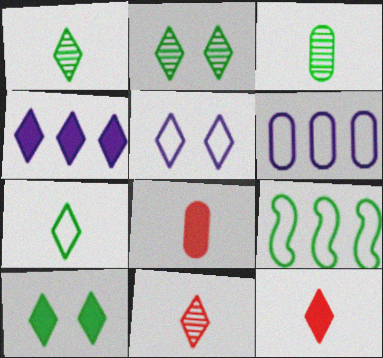[[3, 9, 10], 
[4, 10, 12]]